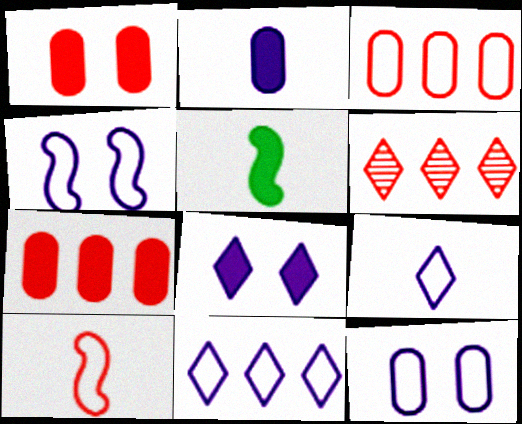[[1, 6, 10], 
[5, 6, 12], 
[5, 7, 8]]